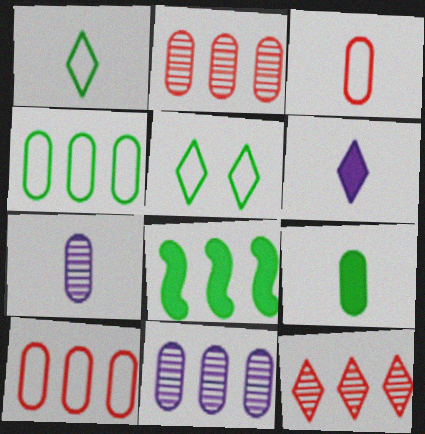[[3, 7, 9], 
[5, 6, 12]]